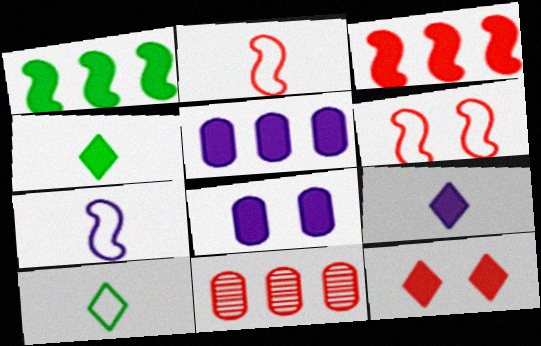[[2, 11, 12], 
[3, 4, 8]]